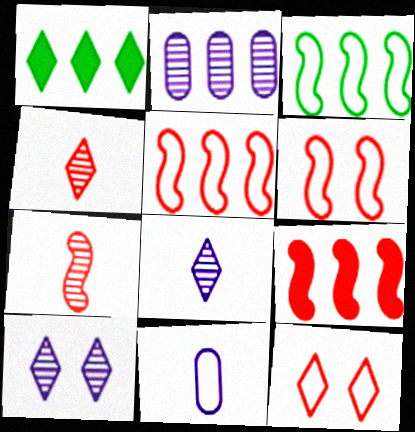[[1, 2, 5], 
[1, 8, 12], 
[3, 11, 12], 
[6, 7, 9]]